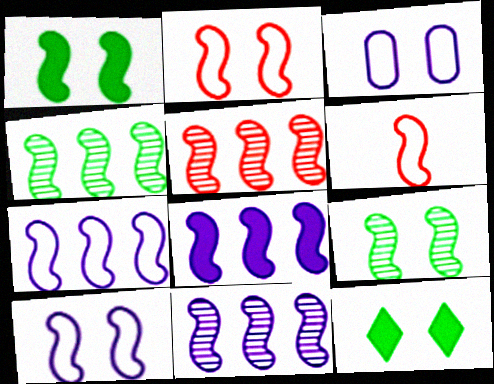[[1, 6, 11], 
[4, 5, 11], 
[6, 8, 9], 
[7, 8, 11]]